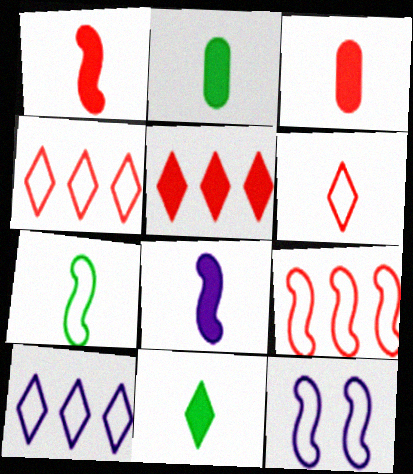[[3, 8, 11], 
[7, 9, 12]]